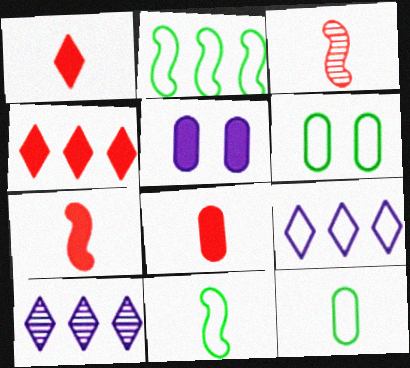[[1, 7, 8], 
[6, 7, 10]]